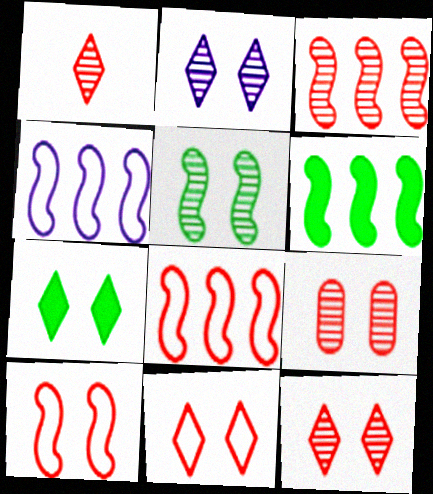[[1, 3, 9], 
[2, 5, 9], 
[2, 7, 11], 
[3, 4, 6]]